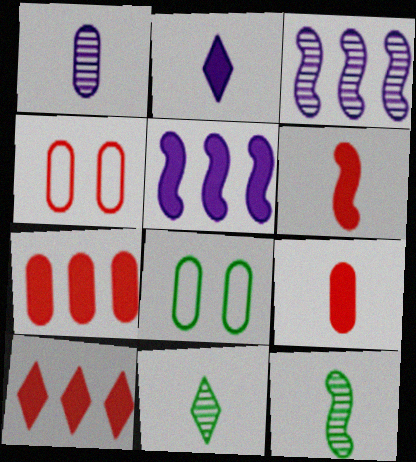[[1, 7, 8], 
[4, 5, 11]]